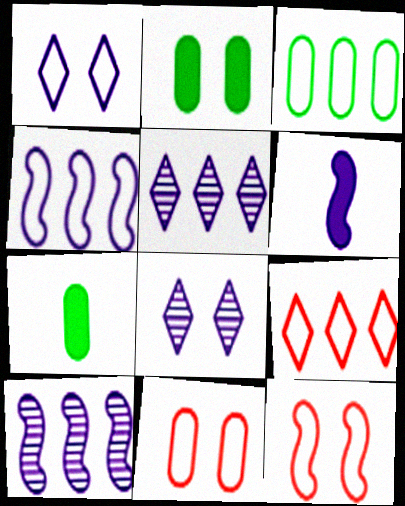[[2, 8, 12], 
[3, 4, 9], 
[5, 7, 12]]